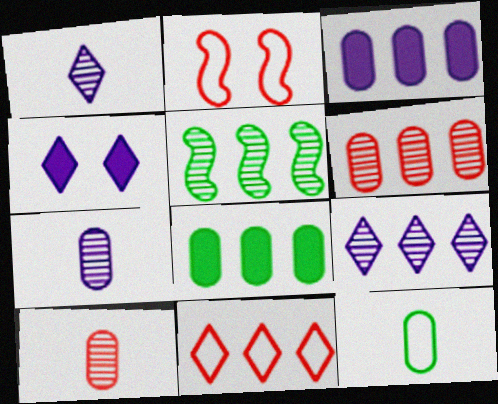[[1, 2, 8], 
[3, 5, 11], 
[5, 6, 9]]